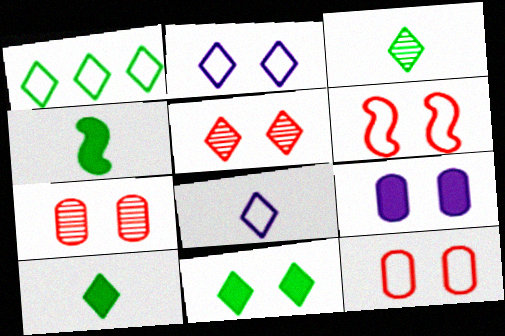[[1, 3, 11], 
[2, 5, 11]]